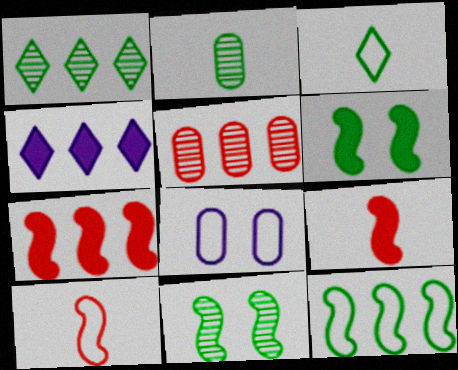[[1, 2, 11], 
[1, 8, 9], 
[4, 5, 12]]